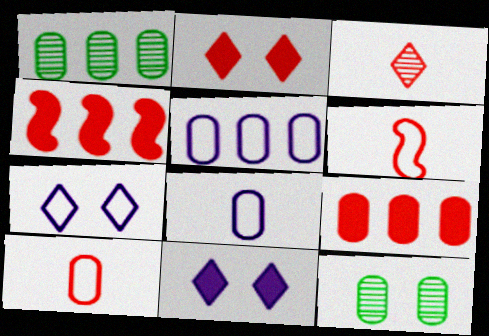[[1, 5, 9], 
[1, 6, 11], 
[8, 9, 12]]